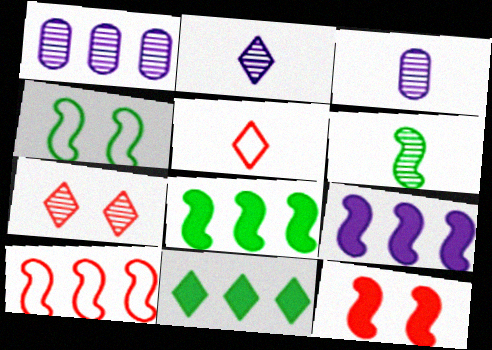[[1, 6, 7], 
[1, 10, 11], 
[4, 6, 8]]